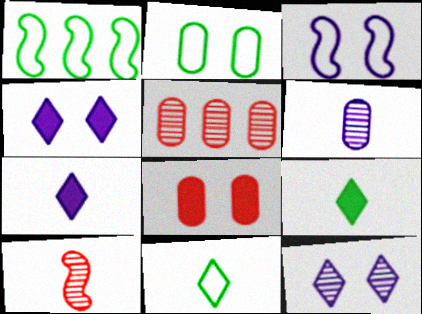[[1, 2, 11], 
[3, 5, 9]]